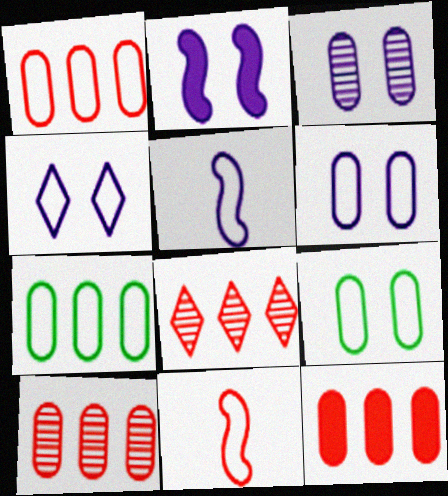[[1, 10, 12], 
[2, 3, 4], 
[4, 7, 11]]